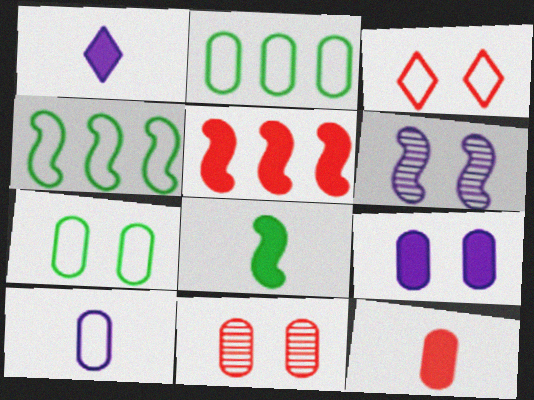[[1, 4, 11], 
[1, 8, 12], 
[3, 4, 10], 
[7, 9, 11]]